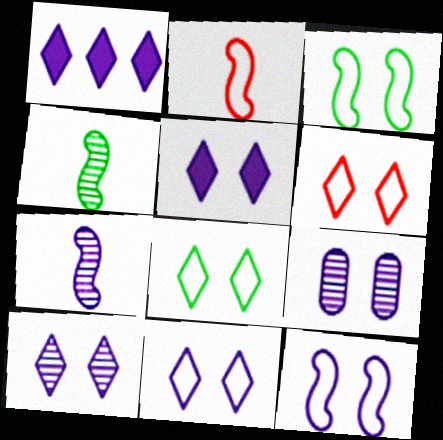[[5, 9, 12], 
[5, 10, 11], 
[6, 8, 11]]